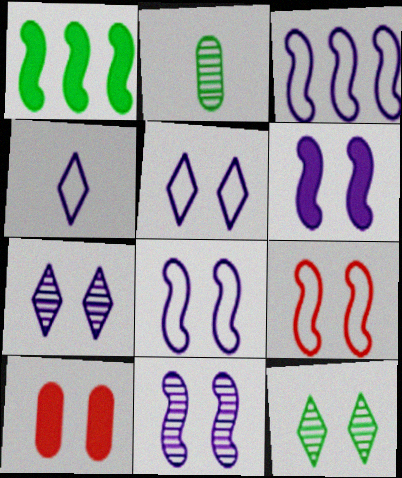[[6, 8, 11], 
[8, 10, 12]]